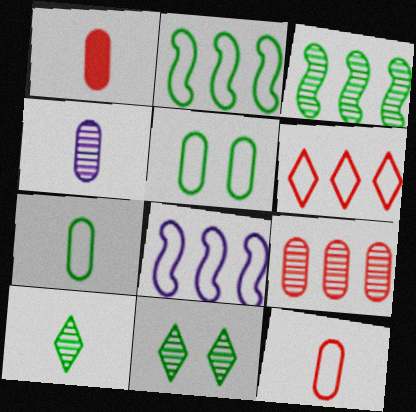[[1, 4, 7], 
[1, 8, 11]]